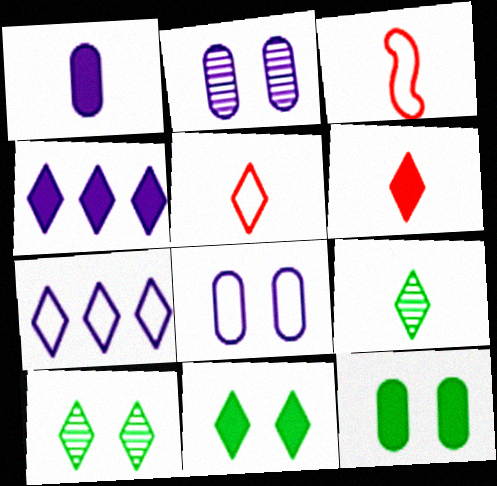[[1, 3, 9], 
[4, 5, 10], 
[4, 6, 11], 
[6, 7, 10]]